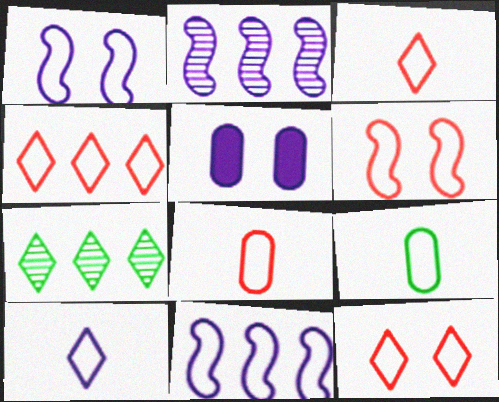[[1, 4, 9], 
[2, 5, 10], 
[3, 4, 12], 
[4, 6, 8], 
[9, 11, 12]]